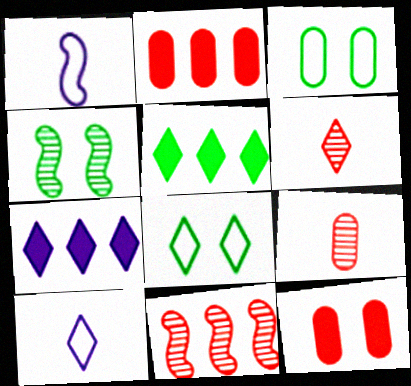[[2, 4, 10], 
[6, 7, 8]]